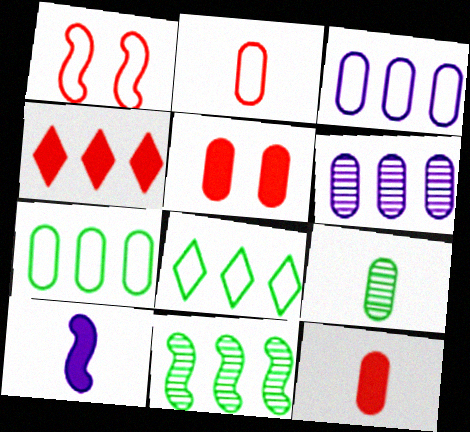[[1, 10, 11], 
[3, 4, 11], 
[3, 5, 9]]